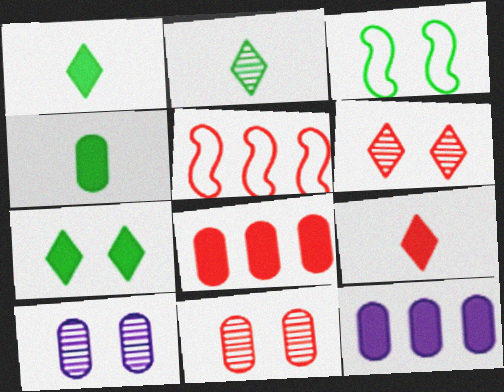[[1, 5, 10], 
[5, 9, 11]]